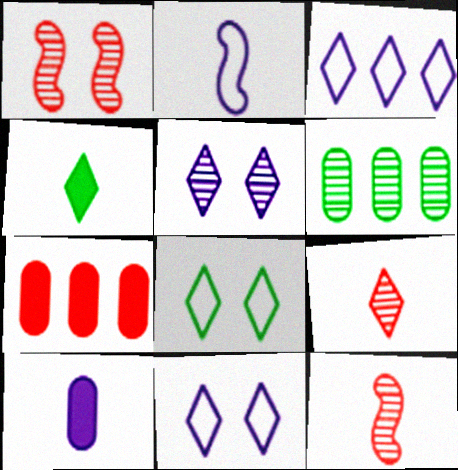[[5, 6, 12]]